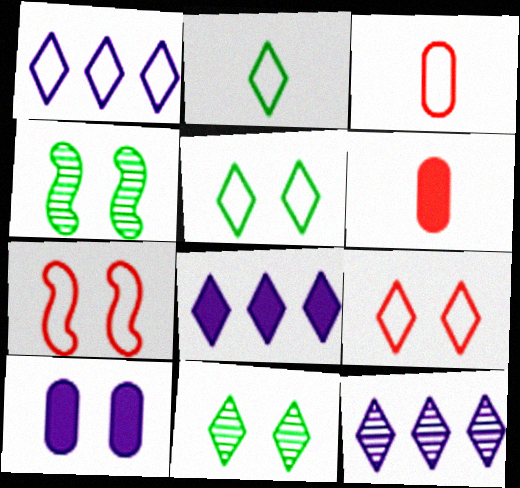[[1, 2, 9], 
[1, 4, 6], 
[1, 8, 12], 
[3, 4, 8], 
[4, 9, 10], 
[7, 10, 11]]